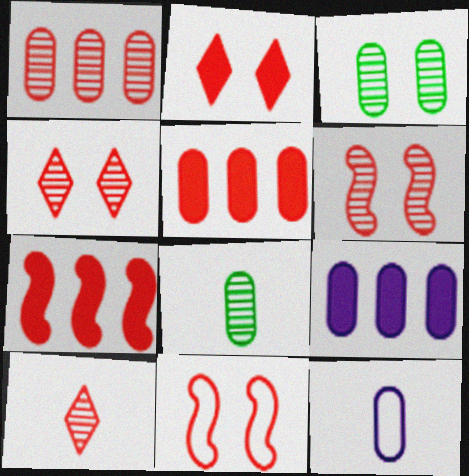[[1, 6, 10], 
[3, 5, 12], 
[5, 10, 11]]